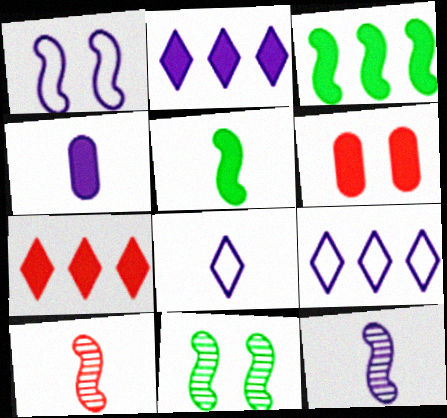[[1, 3, 10], 
[2, 5, 6], 
[4, 8, 12]]